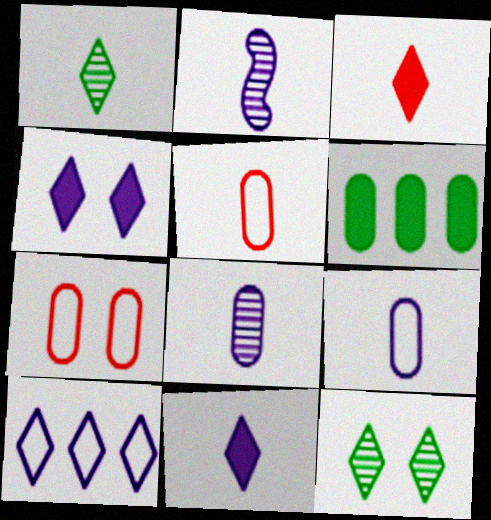[[2, 9, 11], 
[3, 10, 12], 
[6, 7, 8]]